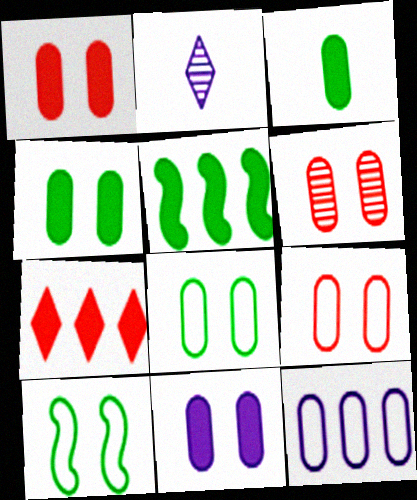[[1, 4, 11], 
[1, 6, 9], 
[2, 5, 9], 
[3, 6, 12], 
[6, 8, 11]]